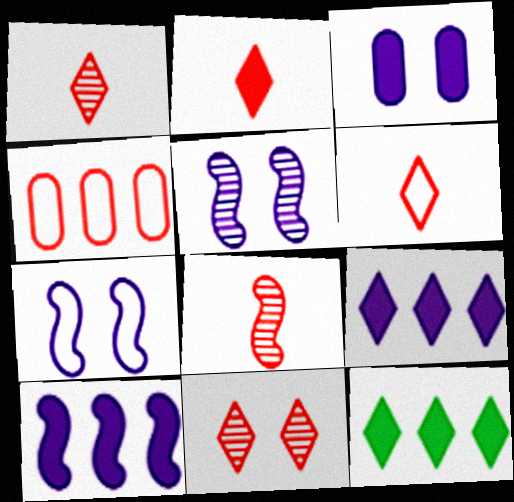[[1, 2, 6]]